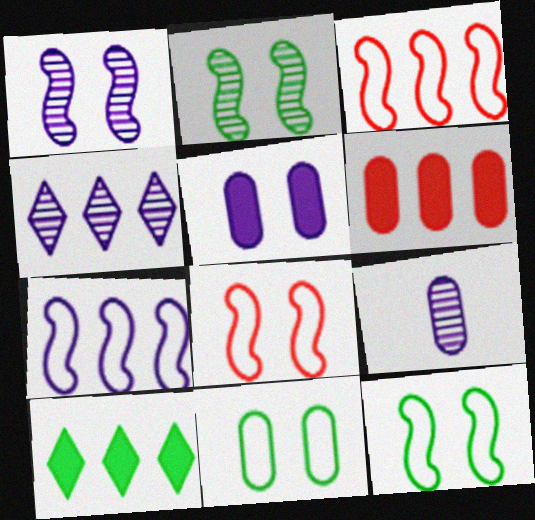[[1, 4, 9], 
[6, 9, 11], 
[8, 9, 10]]